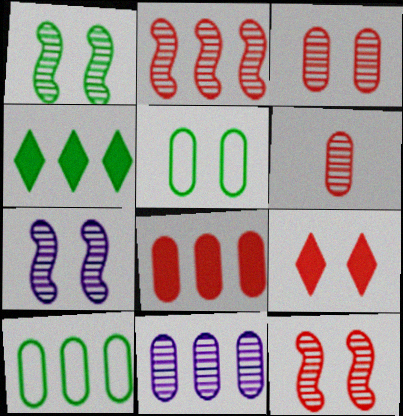[[1, 7, 12], 
[5, 7, 9], 
[8, 10, 11]]